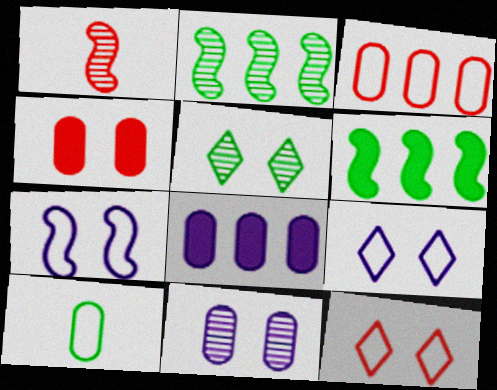[[1, 6, 7], 
[4, 5, 7], 
[5, 6, 10]]